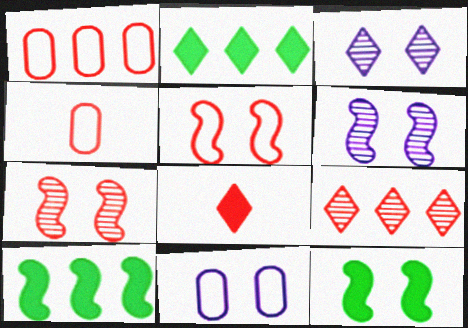[[1, 7, 8], 
[2, 4, 6], 
[3, 4, 10], 
[5, 6, 12]]